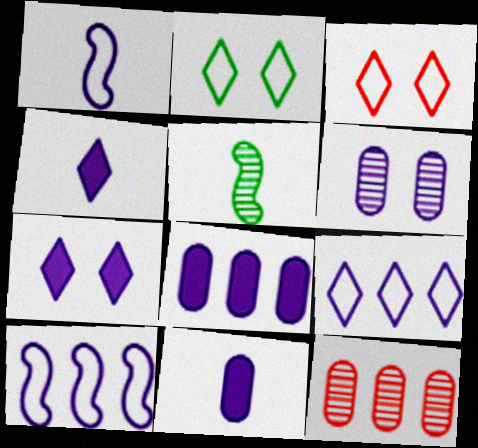[[3, 5, 8], 
[4, 6, 10]]